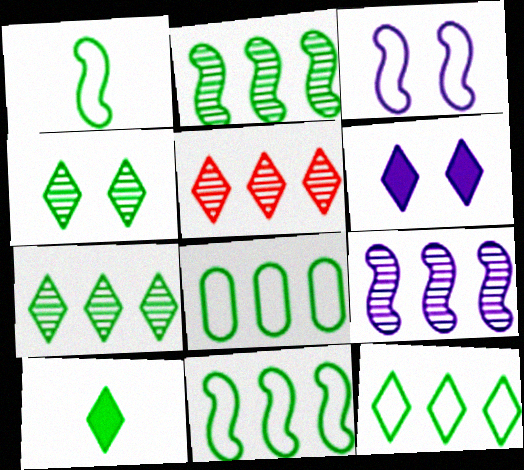[[4, 10, 12], 
[8, 11, 12]]